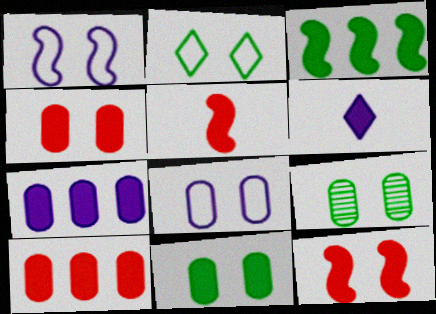[[3, 4, 6], 
[4, 8, 9]]